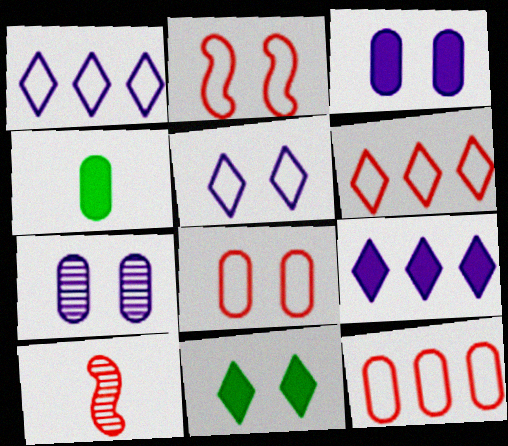[[2, 7, 11], 
[4, 7, 12]]